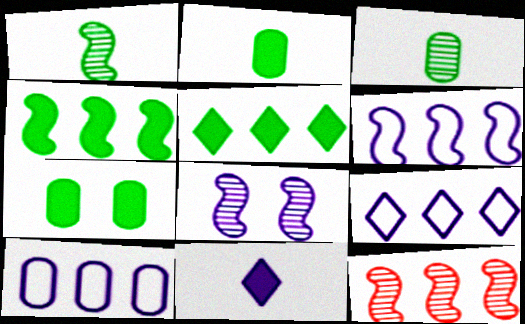[[1, 8, 12], 
[4, 6, 12], 
[5, 10, 12], 
[6, 9, 10], 
[8, 10, 11]]